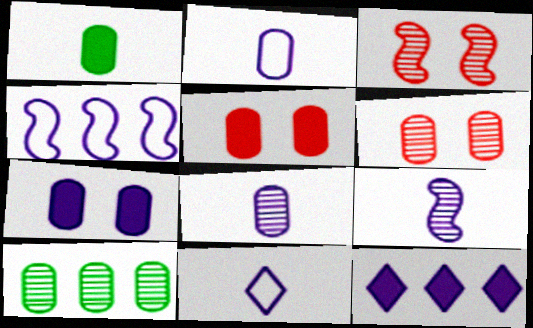[[2, 5, 10], 
[6, 8, 10]]